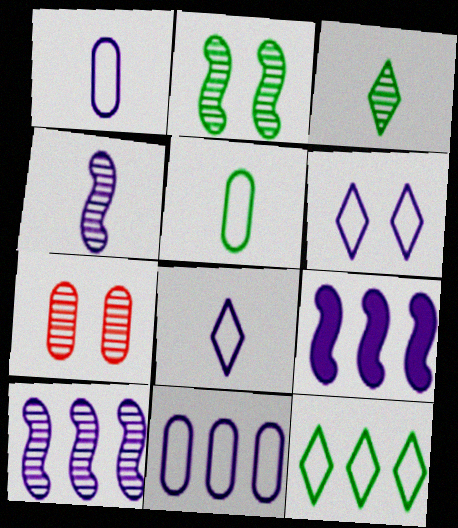[[3, 7, 10]]